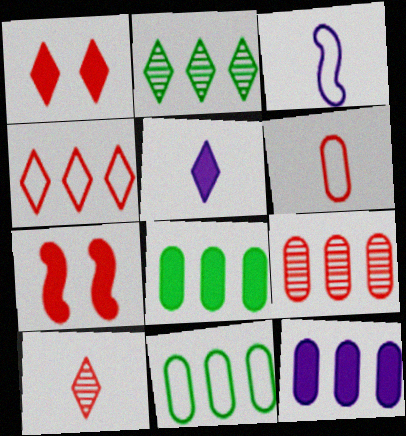[[1, 4, 10], 
[5, 7, 8], 
[9, 11, 12]]